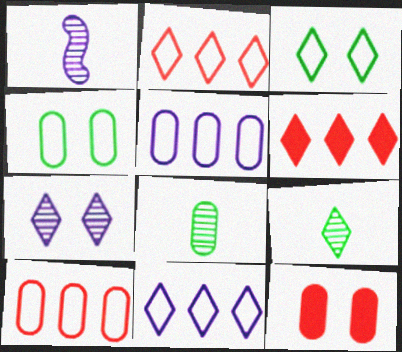[[1, 4, 6], 
[5, 8, 12]]